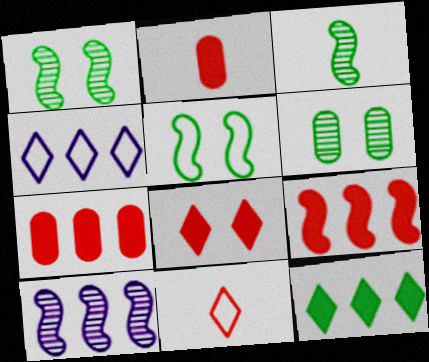[[1, 2, 4], 
[2, 8, 9]]